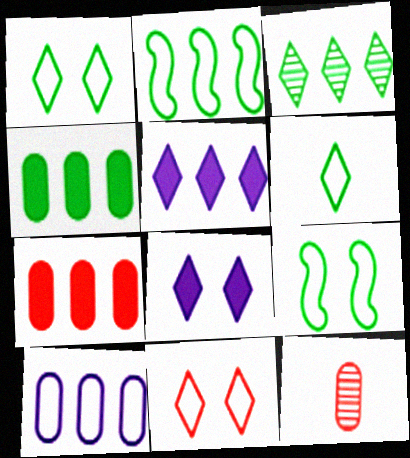[[2, 3, 4], 
[2, 8, 12], 
[5, 9, 12]]